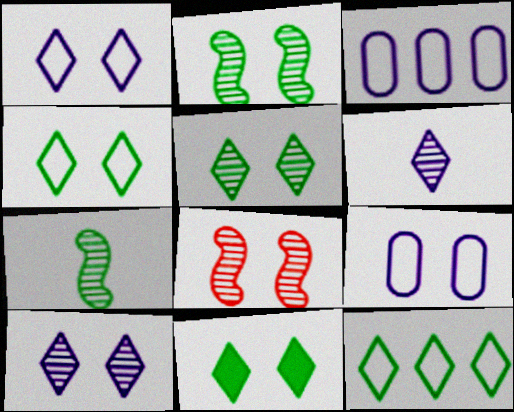[[4, 5, 11], 
[8, 9, 11]]